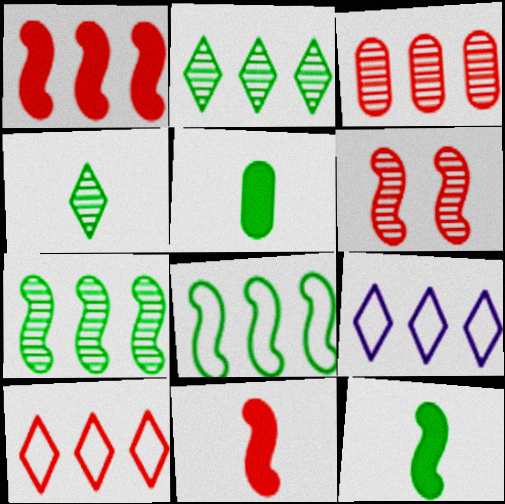[[1, 3, 10], 
[5, 6, 9]]